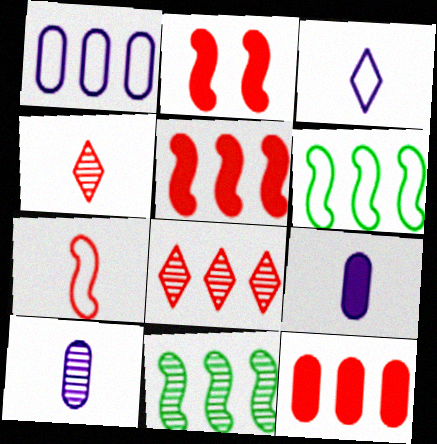[]